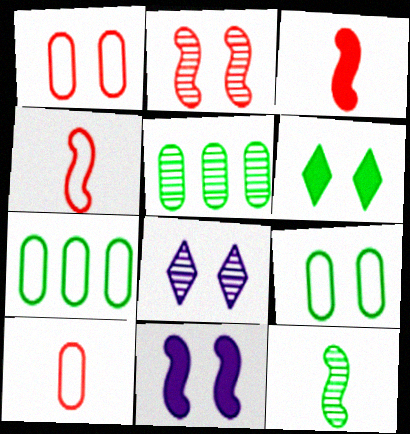[[3, 7, 8], 
[6, 7, 12]]